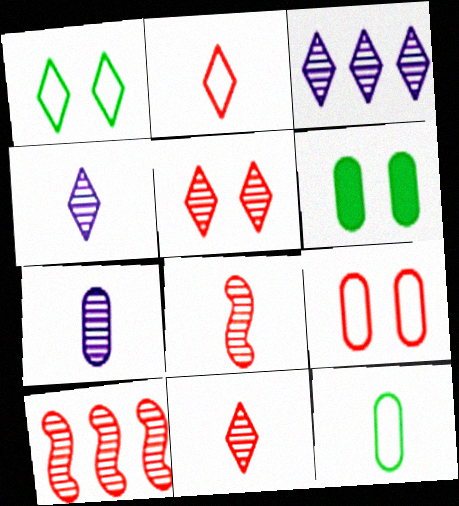[]